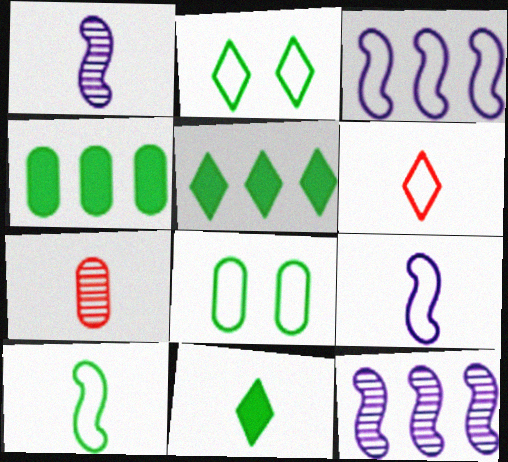[[3, 6, 8], 
[7, 9, 11]]